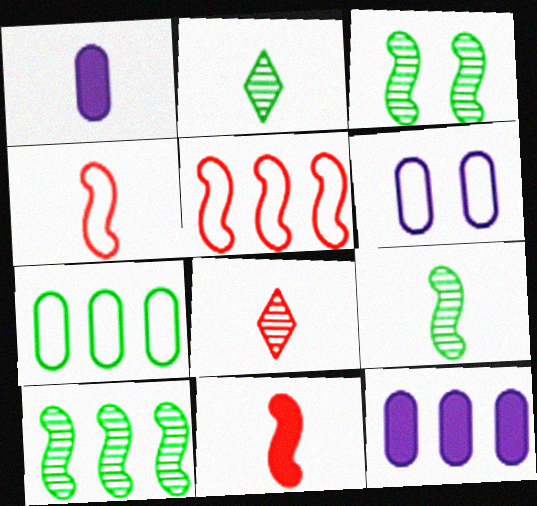[[1, 2, 4], 
[3, 9, 10]]